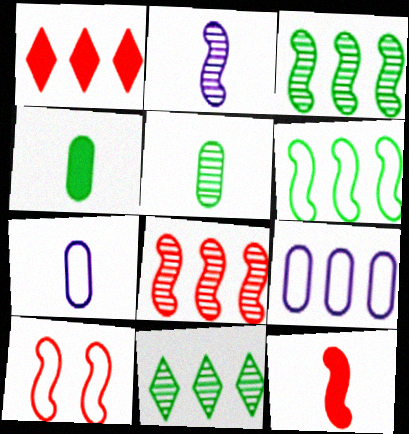[[1, 3, 9], 
[8, 10, 12]]